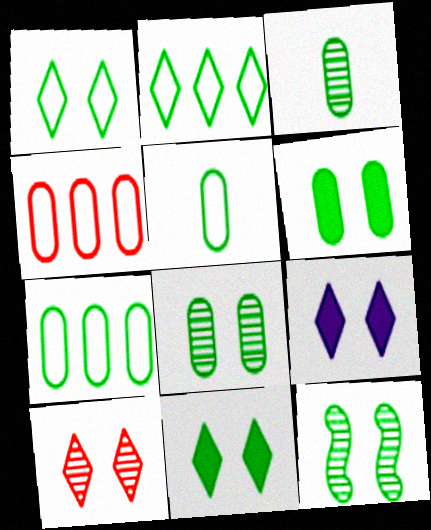[[1, 6, 12], 
[1, 9, 10], 
[3, 6, 7]]